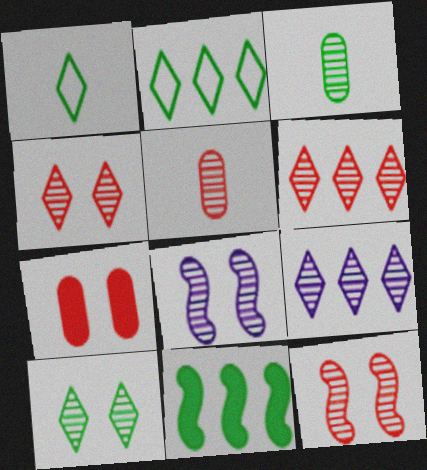[[3, 6, 8], 
[3, 9, 12], 
[5, 6, 12]]